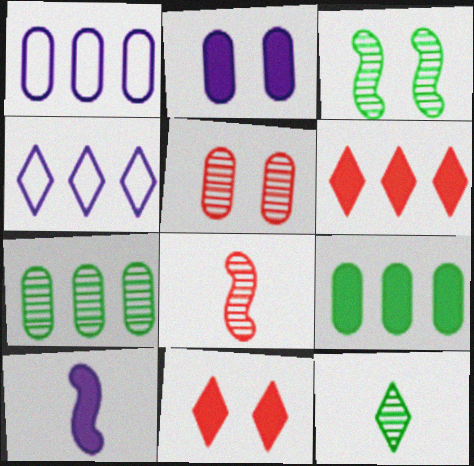[[3, 7, 12], 
[4, 11, 12], 
[9, 10, 11]]